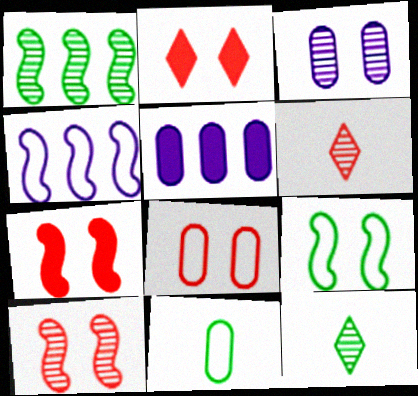[[1, 3, 6], 
[2, 3, 9], 
[2, 8, 10], 
[5, 6, 9]]